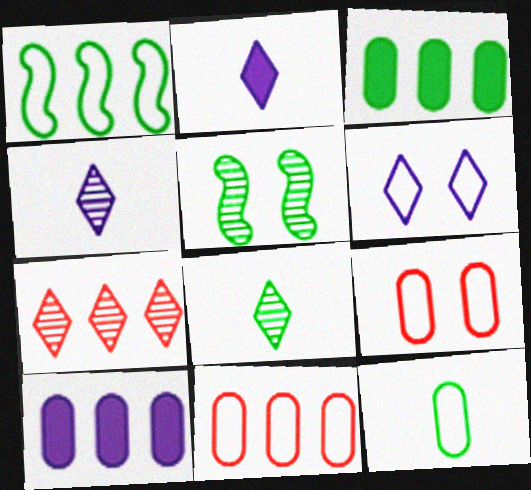[[1, 7, 10], 
[2, 5, 11]]